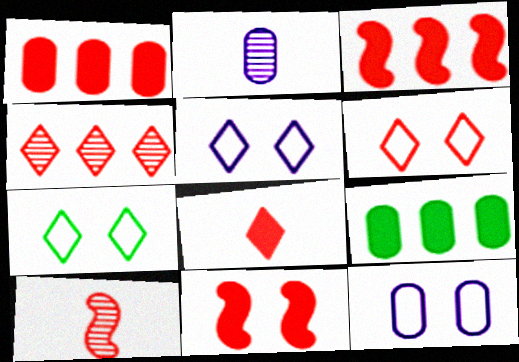[[1, 6, 10], 
[1, 8, 11], 
[2, 3, 7], 
[4, 6, 8], 
[5, 6, 7], 
[5, 9, 10]]